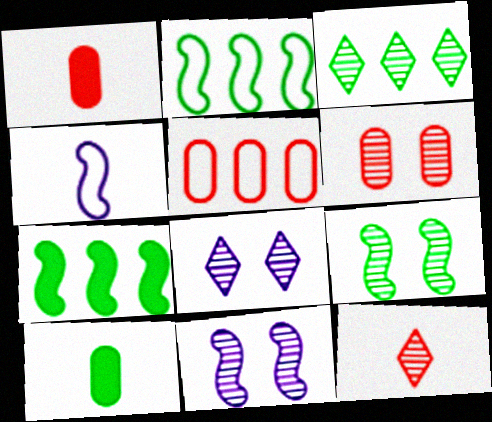[[1, 2, 8], 
[1, 5, 6], 
[3, 8, 12], 
[4, 10, 12], 
[6, 8, 9]]